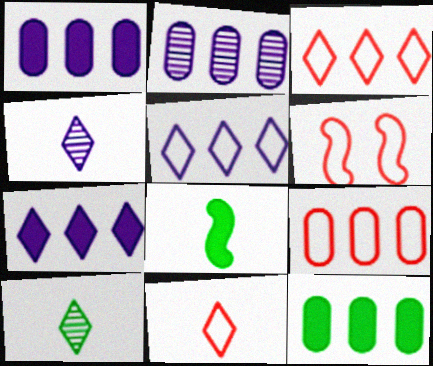[[1, 6, 10], 
[2, 9, 12], 
[4, 6, 12], 
[6, 9, 11]]